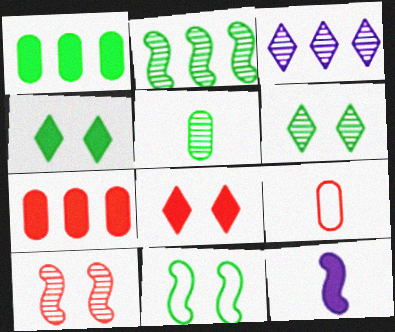[[1, 8, 12], 
[2, 5, 6], 
[3, 5, 10], 
[4, 7, 12]]